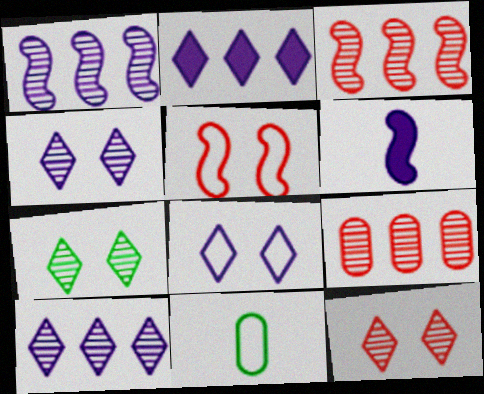[[4, 7, 12]]